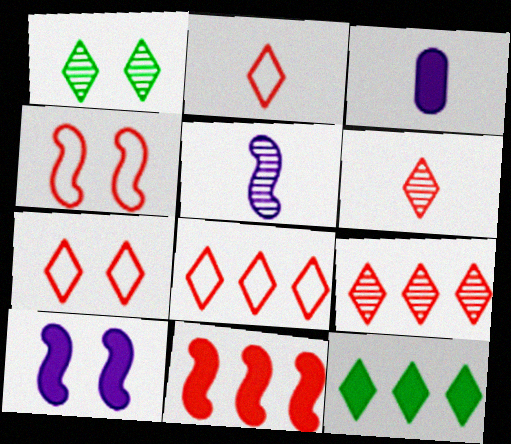[[2, 7, 8]]